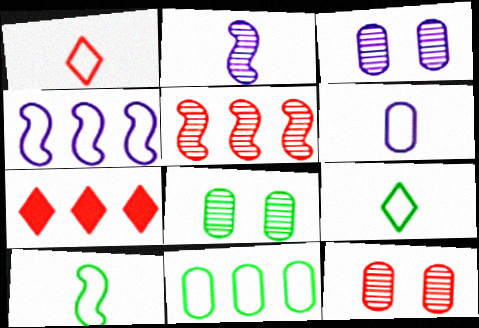[[1, 6, 10], 
[3, 7, 10], 
[3, 8, 12]]